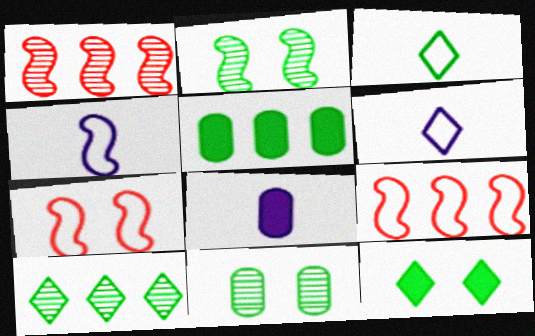[[2, 3, 5], 
[3, 10, 12], 
[7, 8, 10]]